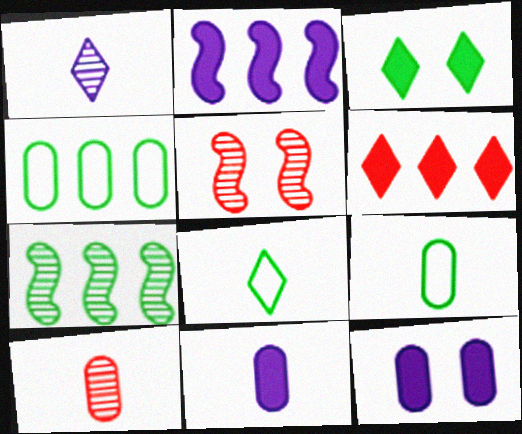[[3, 7, 9], 
[4, 10, 12], 
[9, 10, 11]]